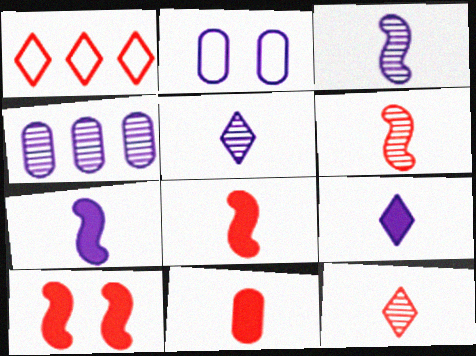[]